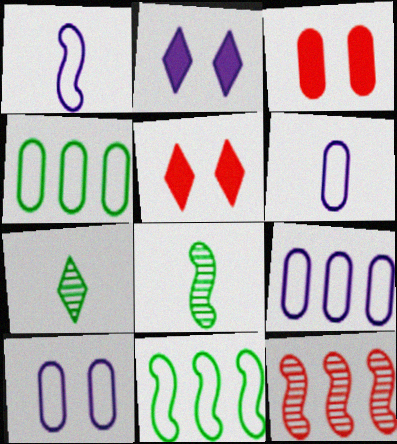[[5, 8, 9], 
[6, 9, 10]]